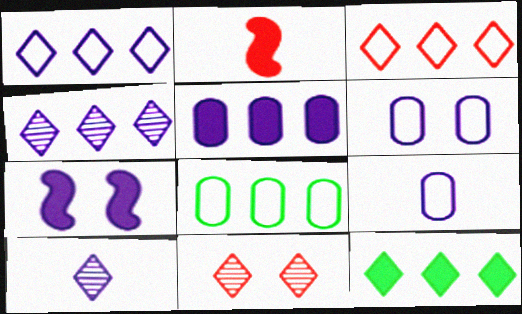[[3, 4, 12], 
[4, 7, 9]]